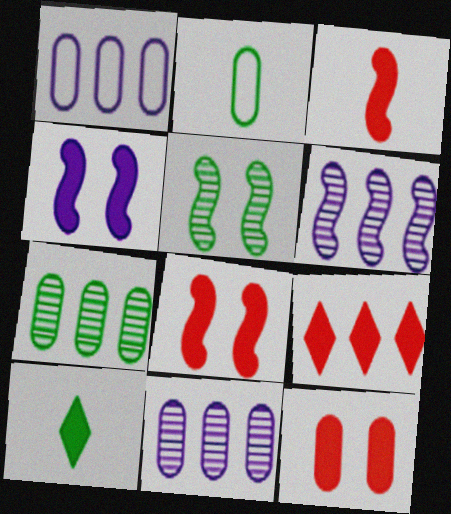[[2, 11, 12], 
[3, 9, 12]]